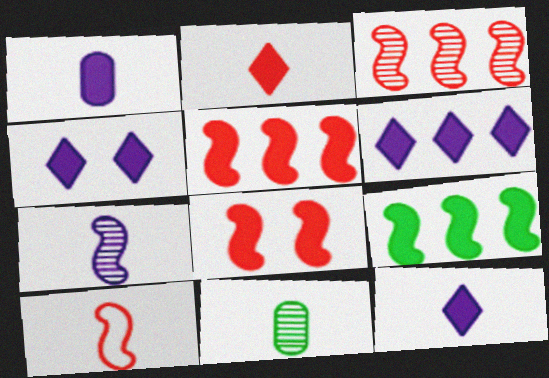[[3, 8, 10], 
[4, 6, 12], 
[10, 11, 12]]